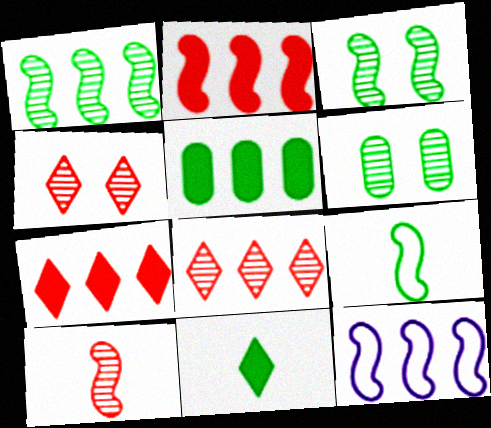[[1, 2, 12], 
[5, 8, 12]]